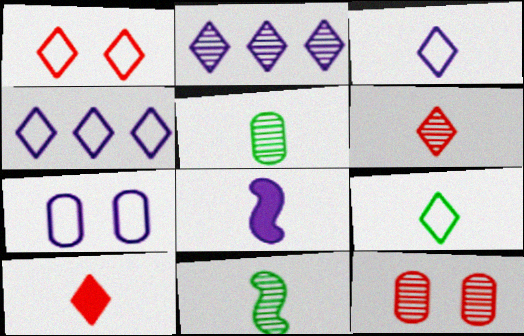[[1, 4, 9], 
[2, 7, 8], 
[2, 11, 12]]